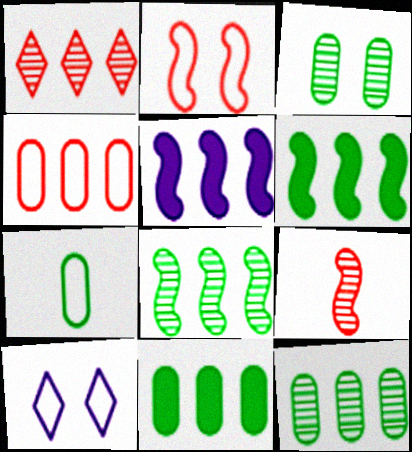[[3, 7, 11], 
[9, 10, 11]]